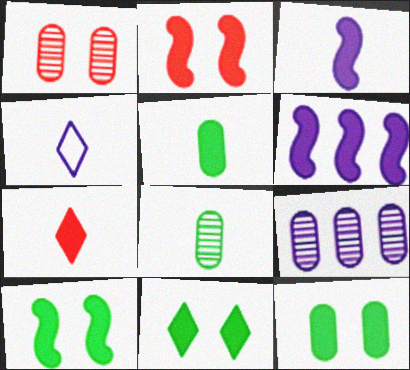[[1, 8, 9], 
[3, 5, 7], 
[6, 7, 12], 
[10, 11, 12]]